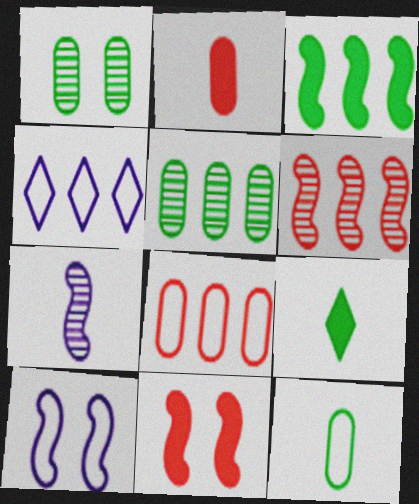[]